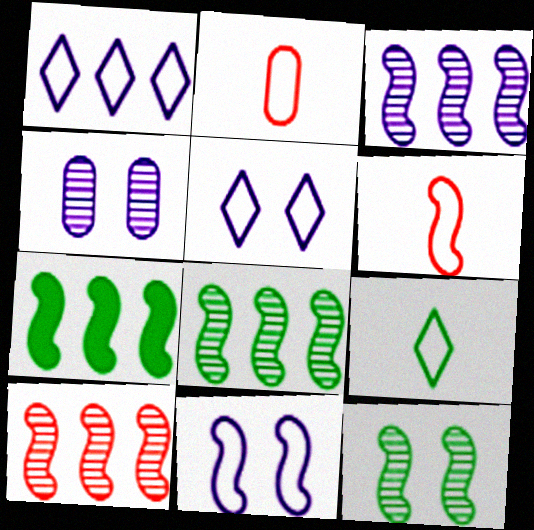[[3, 8, 10]]